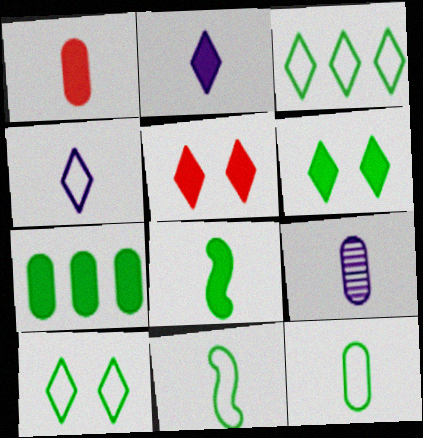[[1, 2, 8], 
[1, 9, 12], 
[6, 7, 8]]